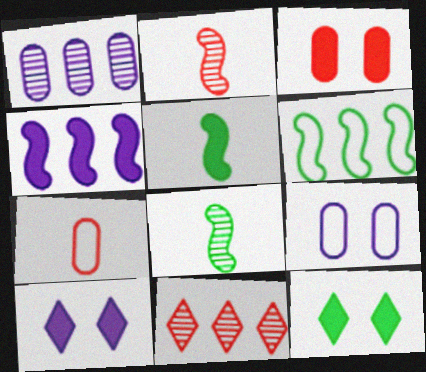[[5, 9, 11]]